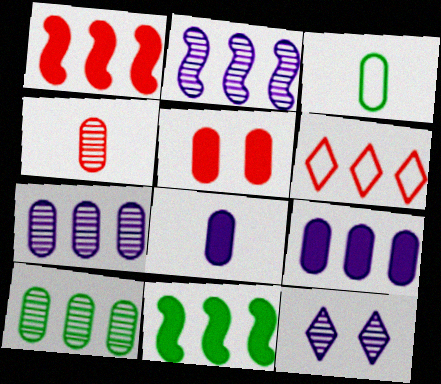[[1, 3, 12], 
[3, 4, 8], 
[3, 5, 7], 
[6, 7, 11]]